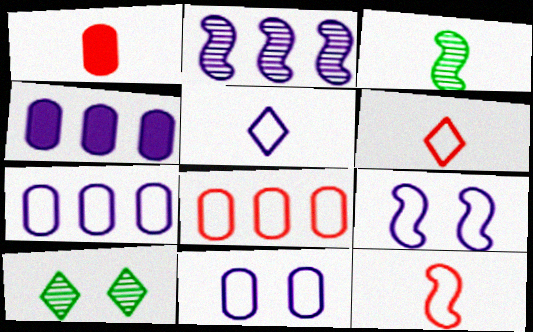[[1, 3, 5], 
[4, 10, 12], 
[5, 7, 9]]